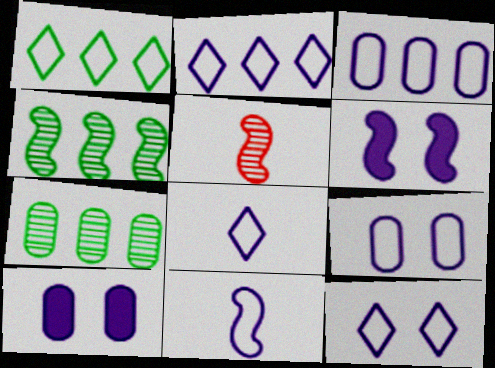[[1, 5, 10], 
[2, 8, 12], 
[2, 9, 11], 
[3, 11, 12]]